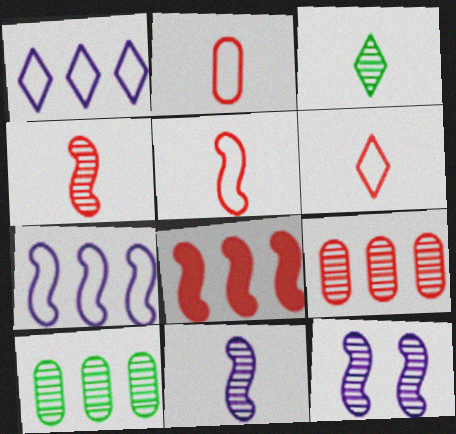[[1, 8, 10], 
[2, 5, 6], 
[3, 9, 12]]